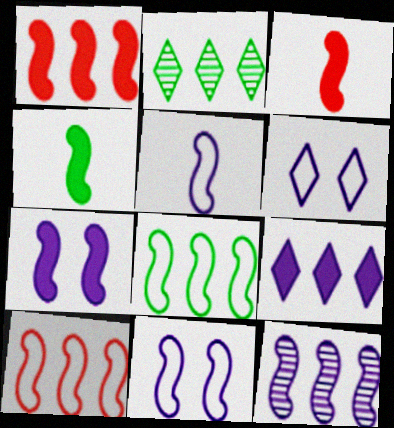[[1, 4, 7], 
[1, 8, 12], 
[5, 7, 12]]